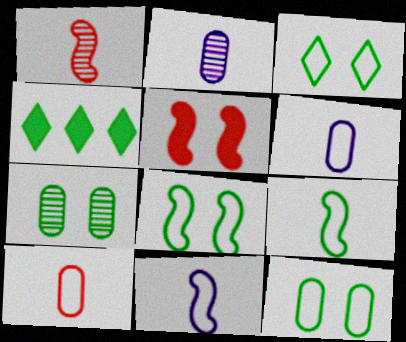[[3, 8, 12], 
[4, 7, 9]]